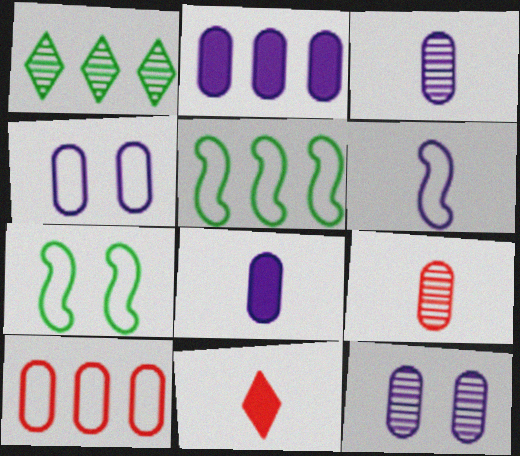[[2, 3, 4], 
[5, 11, 12]]